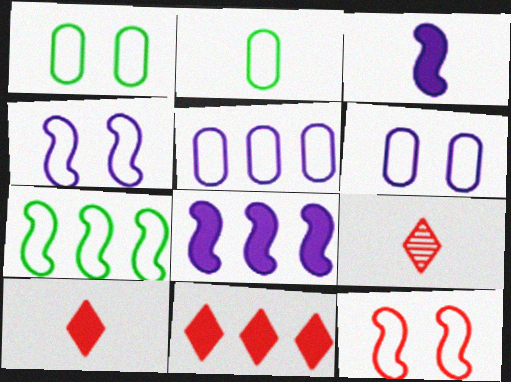[[1, 8, 9], 
[2, 3, 9]]